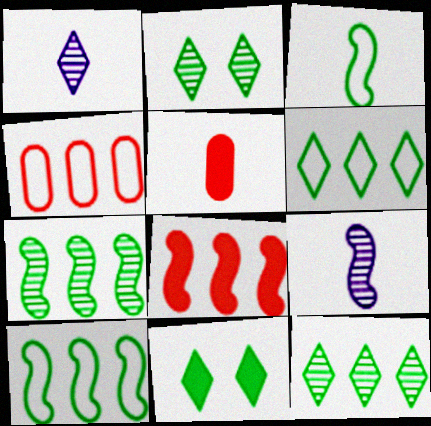[[1, 3, 5], 
[4, 9, 11]]